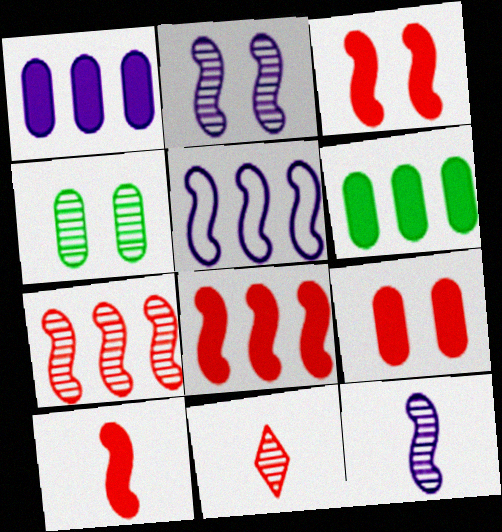[[3, 8, 10]]